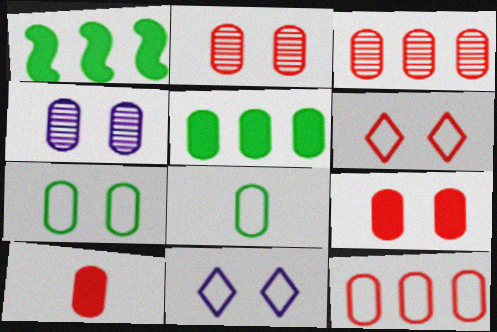[[2, 10, 12], 
[4, 7, 9]]